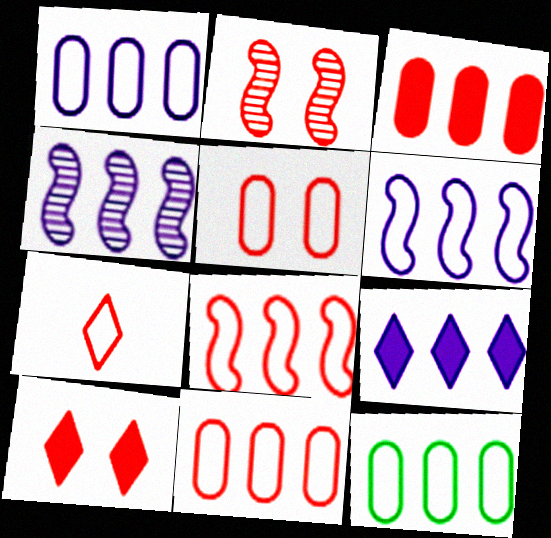[[1, 4, 9], 
[1, 11, 12], 
[2, 3, 7], 
[2, 5, 10], 
[5, 7, 8]]